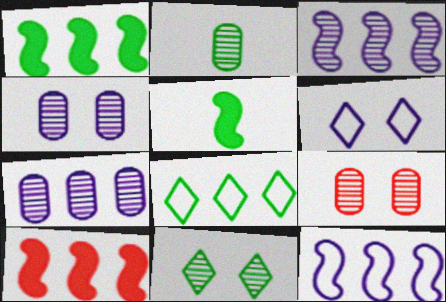[[2, 6, 10], 
[2, 7, 9], 
[7, 8, 10]]